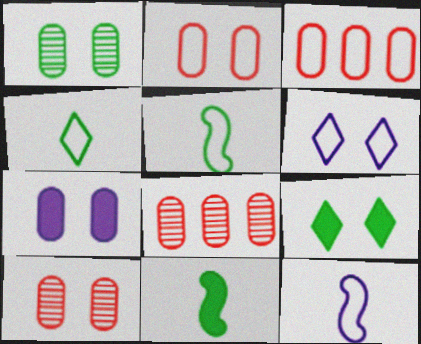[[1, 2, 7], 
[3, 5, 6], 
[6, 8, 11], 
[8, 9, 12]]